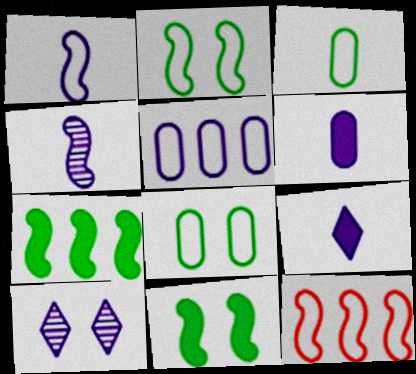[[1, 2, 12], 
[4, 11, 12]]